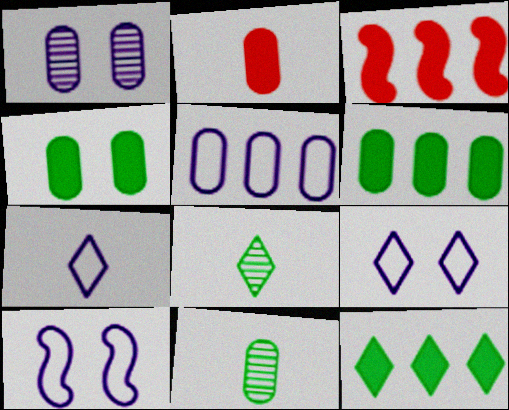[[3, 9, 11], 
[5, 7, 10]]